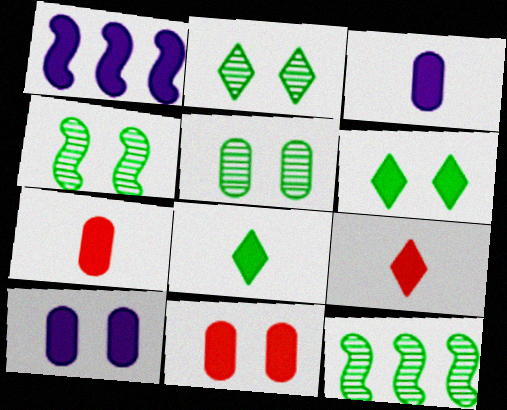[[1, 6, 7], 
[1, 8, 11], 
[2, 4, 5]]